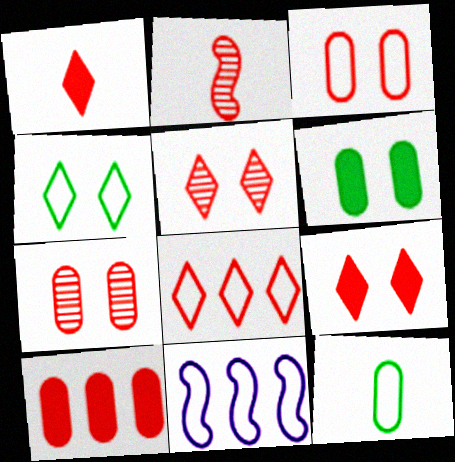[[1, 5, 8]]